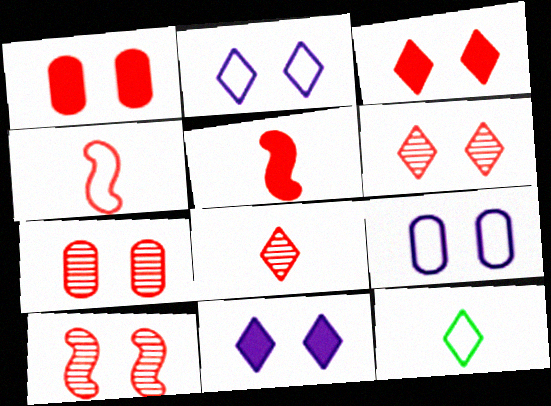[[6, 7, 10]]